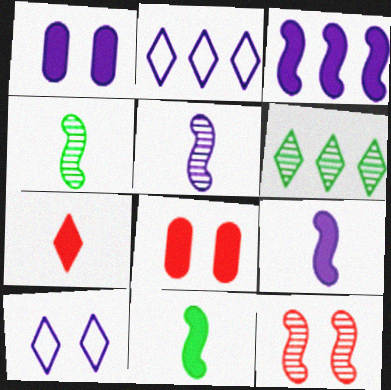[[1, 2, 5], 
[2, 4, 8], 
[6, 7, 10]]